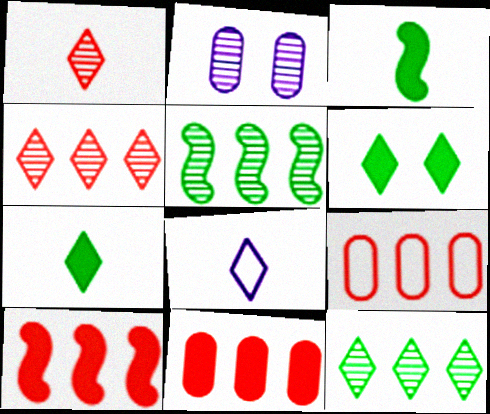[[1, 2, 5], 
[1, 7, 8], 
[4, 6, 8], 
[4, 9, 10]]